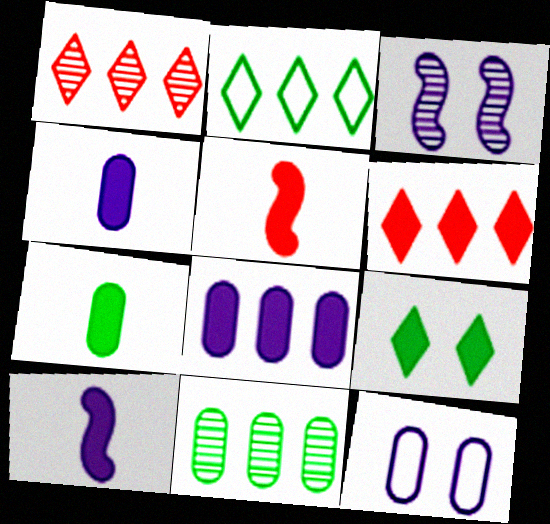[[5, 8, 9]]